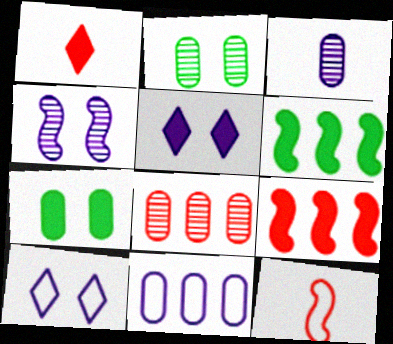[[2, 3, 8], 
[4, 6, 12]]